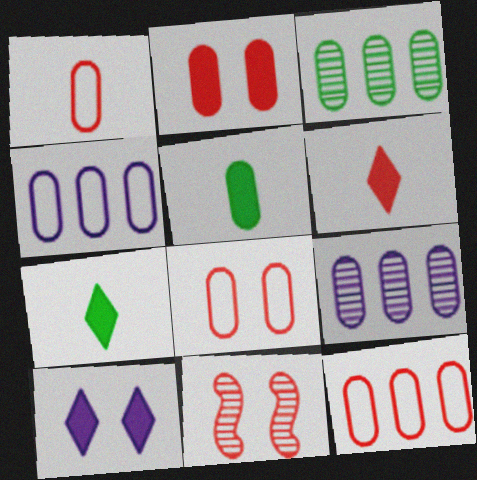[[1, 8, 12], 
[4, 7, 11], 
[5, 8, 9], 
[6, 11, 12]]